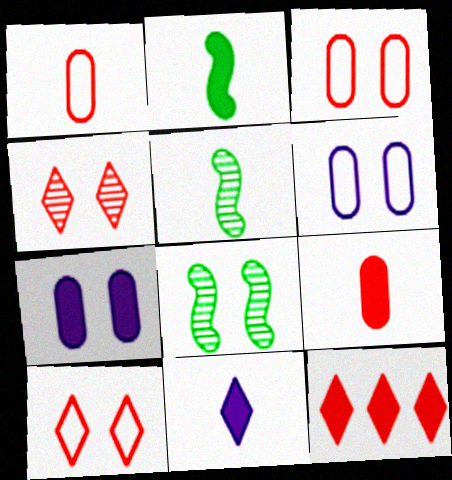[[1, 5, 11], 
[2, 7, 12], 
[2, 9, 11], 
[5, 6, 12], 
[7, 8, 10]]